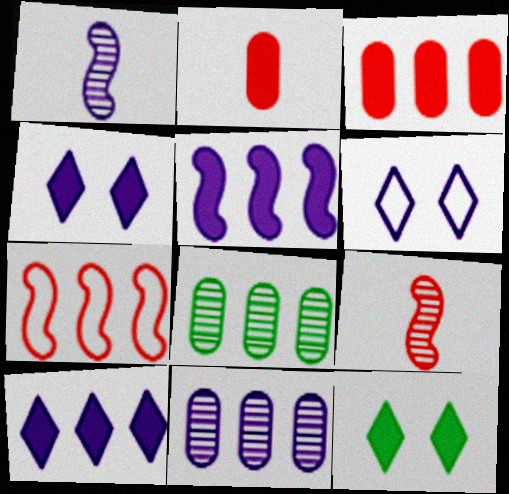[[2, 5, 12], 
[7, 8, 10]]